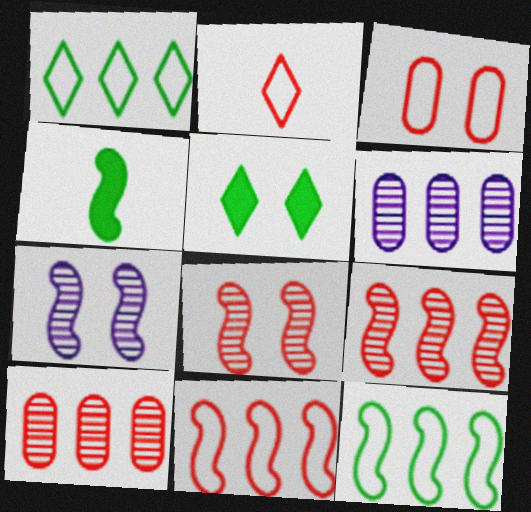[[2, 3, 11], 
[3, 5, 7], 
[4, 7, 11]]